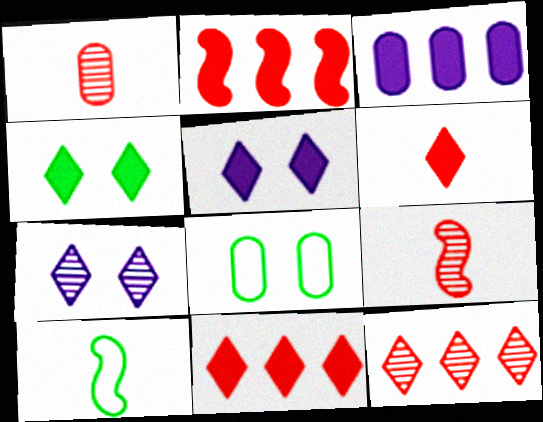[[1, 3, 8]]